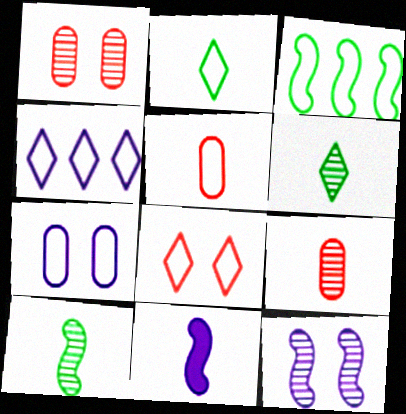[[2, 4, 8], 
[2, 9, 11], 
[5, 6, 11]]